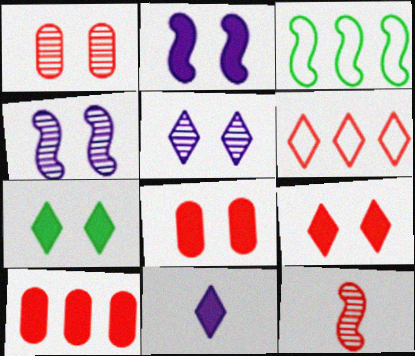[[1, 3, 11], 
[2, 3, 12], 
[2, 7, 8], 
[6, 8, 12]]